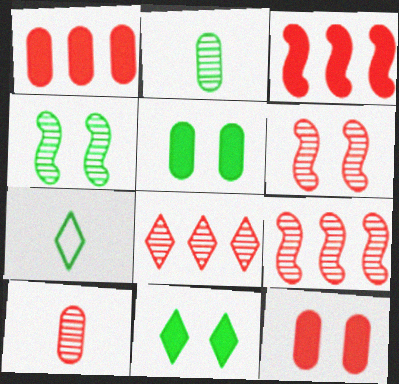[[6, 8, 10]]